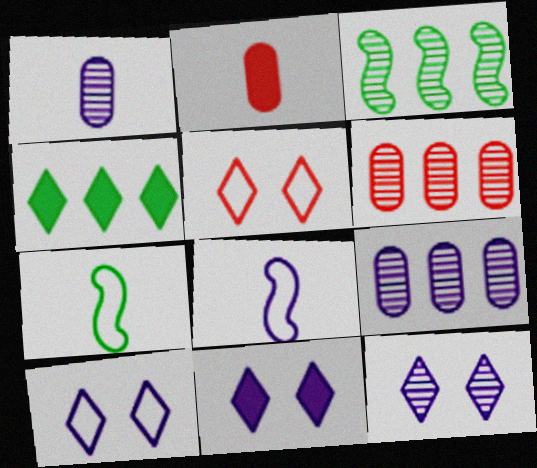[[2, 3, 10], 
[6, 7, 11], 
[8, 9, 11], 
[10, 11, 12]]